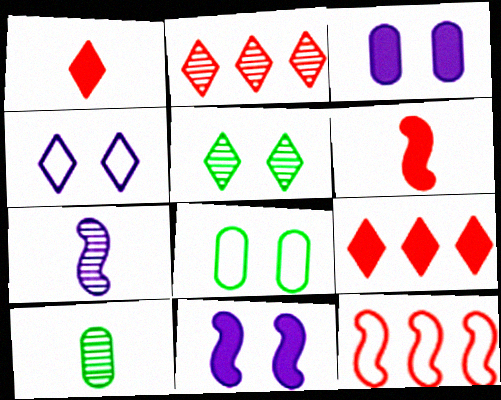[[7, 8, 9]]